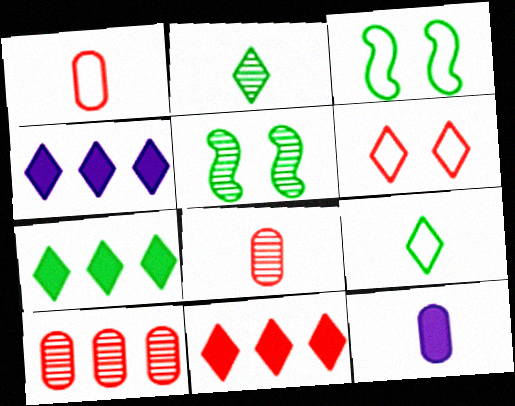[[1, 4, 5], 
[2, 4, 6], 
[3, 4, 8], 
[4, 7, 11]]